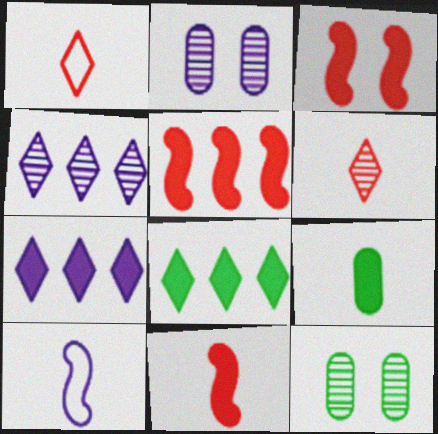[[2, 7, 10], 
[3, 5, 11], 
[3, 7, 9], 
[6, 9, 10]]